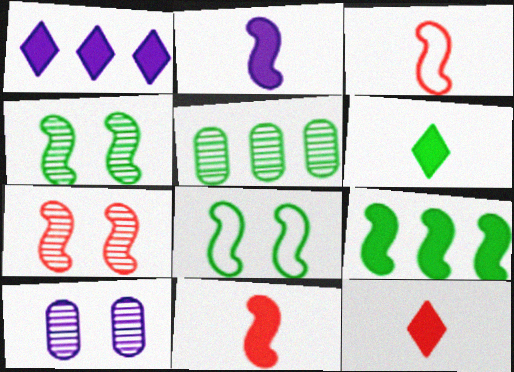[[5, 6, 8]]